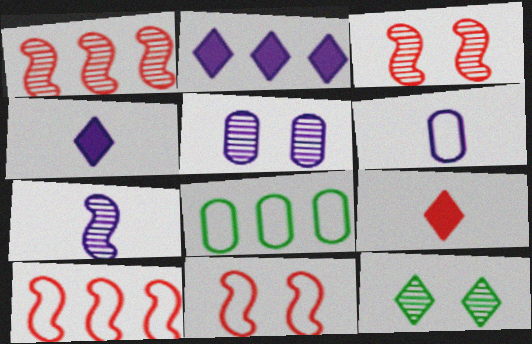[[1, 2, 8], 
[3, 4, 8], 
[3, 5, 12], 
[4, 6, 7]]